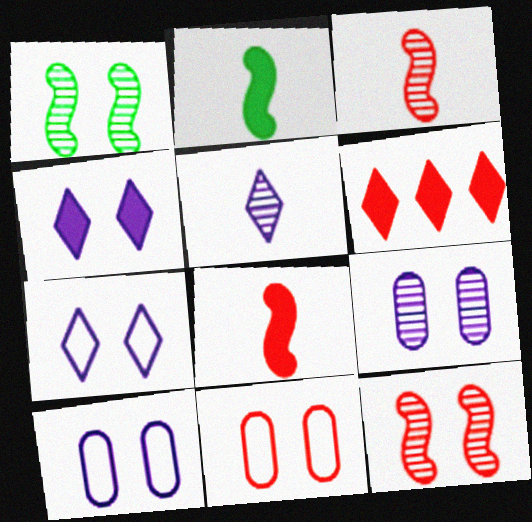[[1, 4, 11], 
[3, 6, 11]]